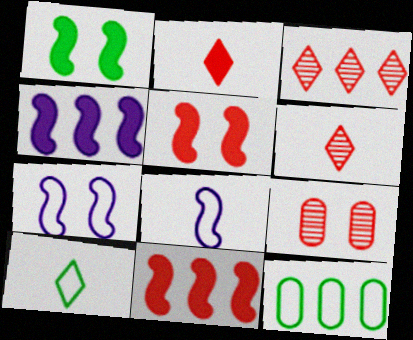[[3, 4, 12], 
[4, 9, 10]]